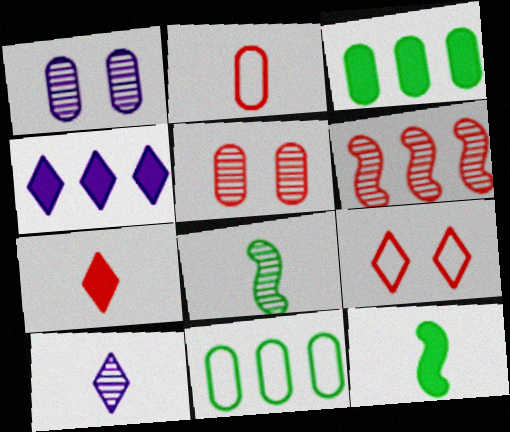[[1, 2, 3], 
[2, 10, 12], 
[4, 6, 11]]